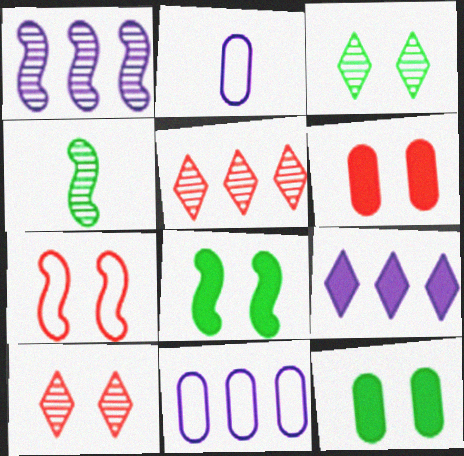[[1, 9, 11], 
[2, 5, 8], 
[6, 7, 10]]